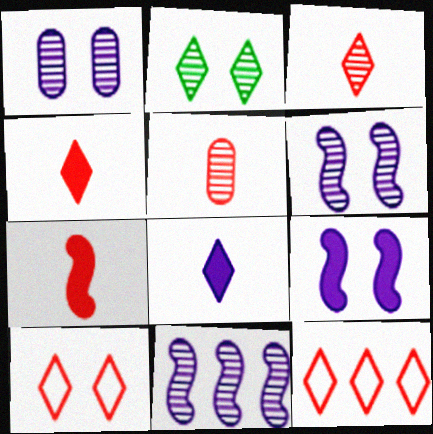[[2, 5, 11], 
[2, 8, 12]]